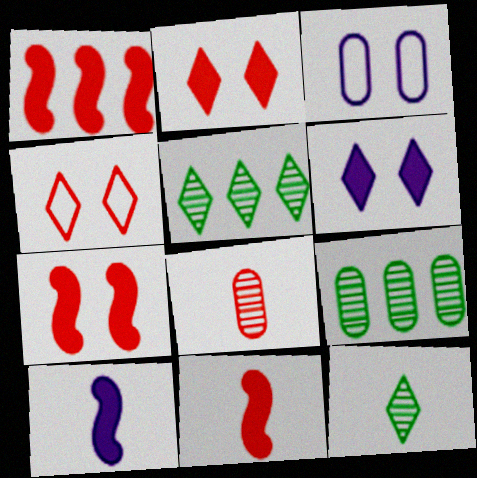[[1, 3, 12], 
[1, 4, 8], 
[1, 7, 11], 
[3, 5, 11], 
[4, 9, 10]]